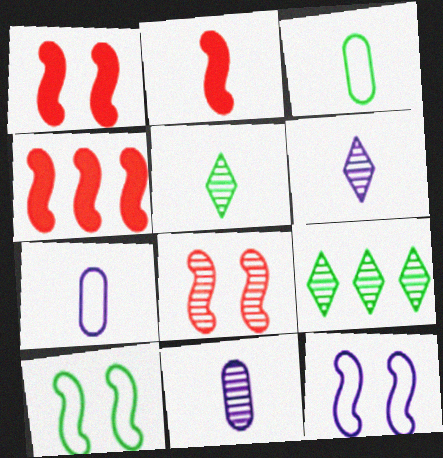[[1, 2, 4], 
[1, 7, 9], 
[2, 3, 6], 
[2, 5, 7], 
[8, 9, 11]]